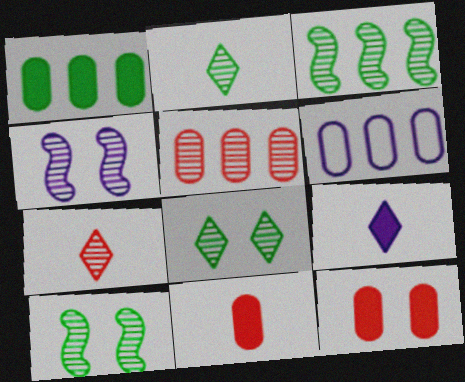[[1, 5, 6], 
[2, 4, 5], 
[4, 6, 9]]